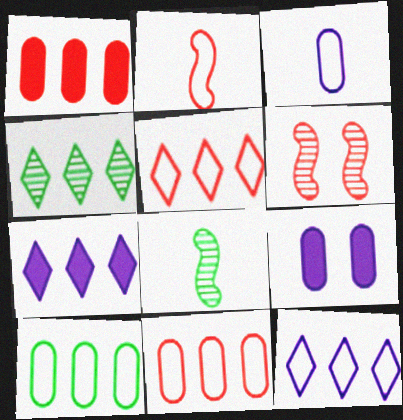[[2, 4, 9], 
[4, 5, 7], 
[5, 8, 9]]